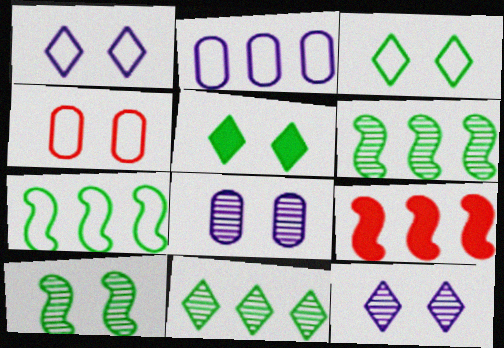[[2, 9, 11]]